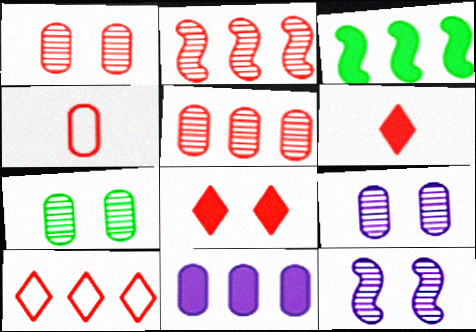[[1, 7, 9], 
[2, 4, 8], 
[4, 7, 11]]